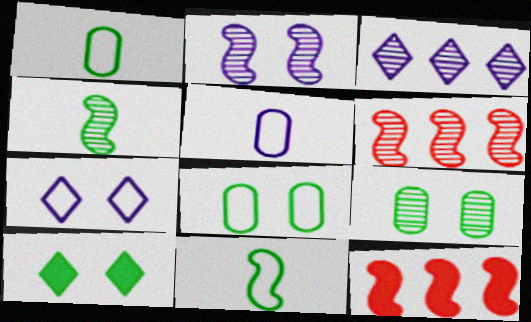[[2, 4, 6], 
[2, 11, 12], 
[5, 6, 10]]